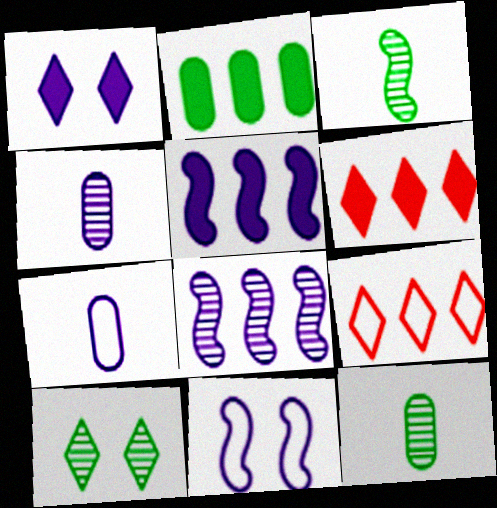[[1, 7, 8], 
[2, 5, 6], 
[2, 8, 9], 
[6, 11, 12]]